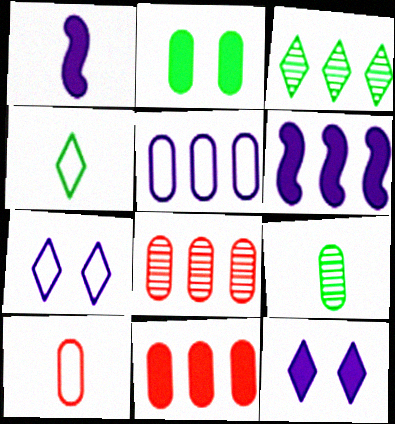[]